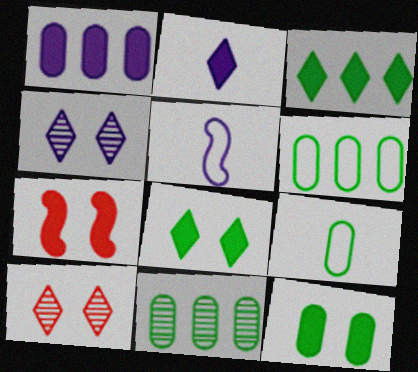[[1, 4, 5], 
[9, 11, 12]]